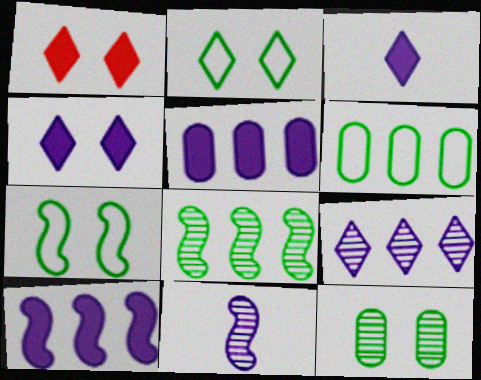[[1, 6, 11]]